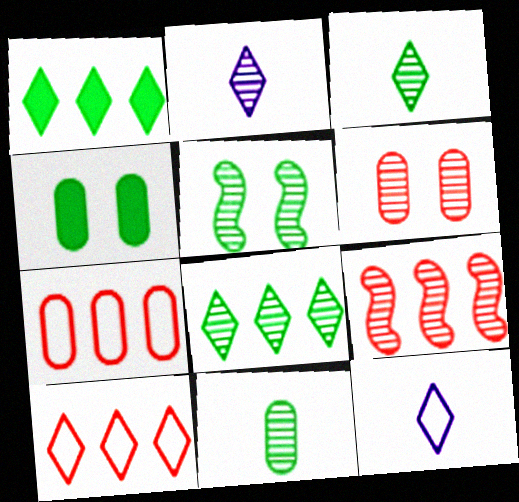[[4, 9, 12], 
[5, 8, 11]]